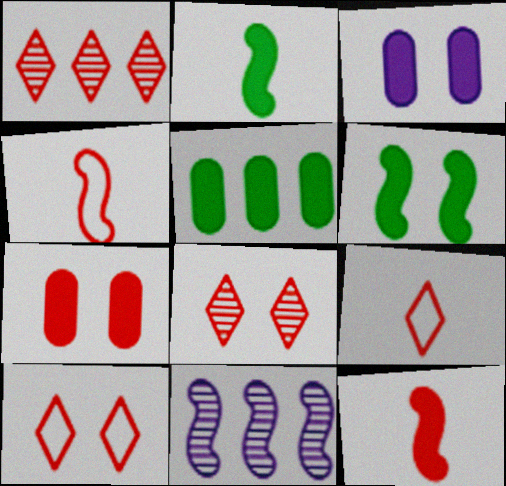[[1, 4, 7], 
[4, 6, 11]]